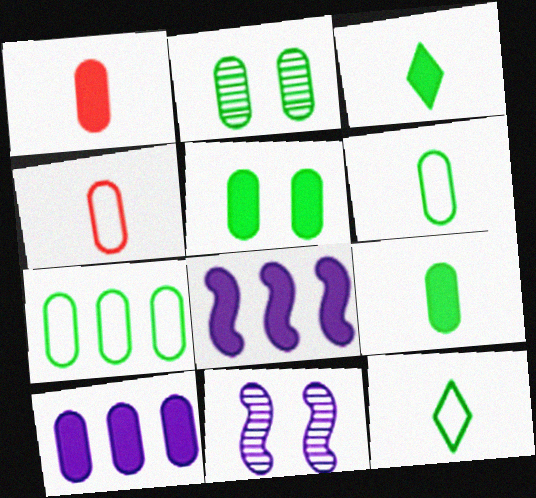[[1, 5, 10], 
[2, 4, 10], 
[2, 7, 9]]